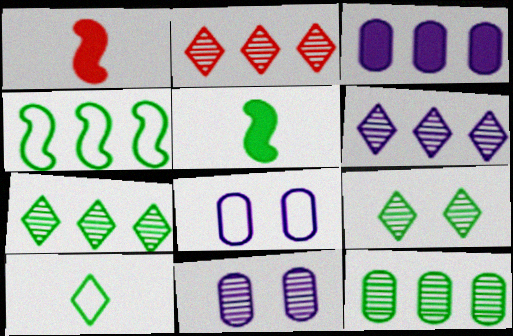[[1, 7, 8], 
[2, 3, 4], 
[2, 5, 8], 
[2, 6, 7]]